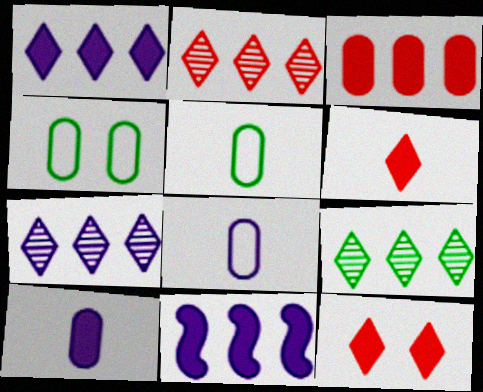[[2, 7, 9]]